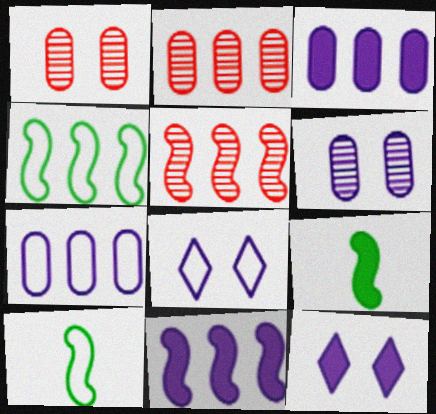[[2, 8, 9], 
[2, 10, 12], 
[4, 5, 11]]